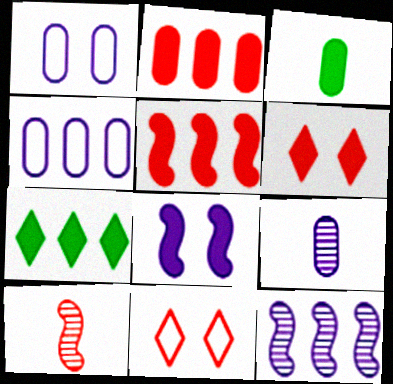[[1, 7, 10], 
[2, 10, 11], 
[3, 11, 12]]